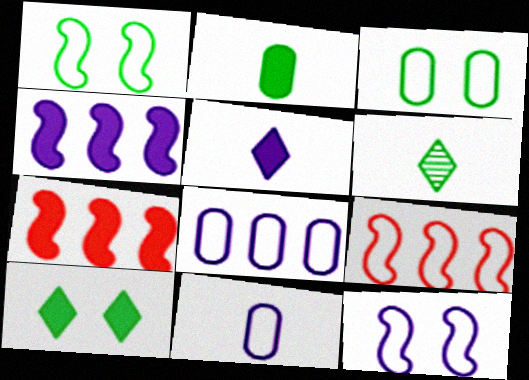[]